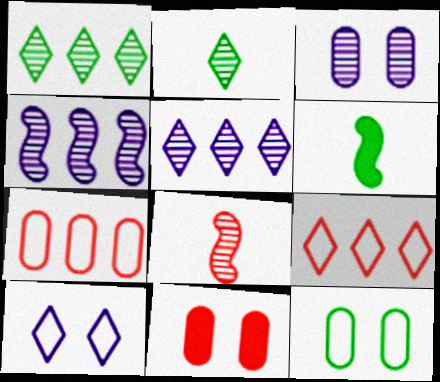[[1, 3, 8], 
[1, 6, 12], 
[3, 6, 9], 
[3, 11, 12], 
[8, 9, 11]]